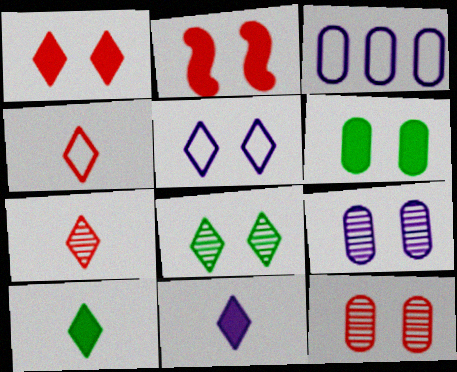[[1, 5, 8]]